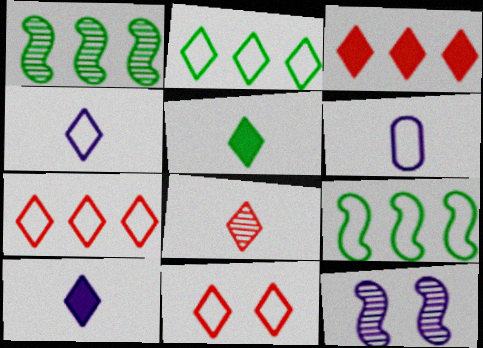[[2, 4, 11], 
[3, 8, 11], 
[4, 5, 8], 
[6, 9, 11]]